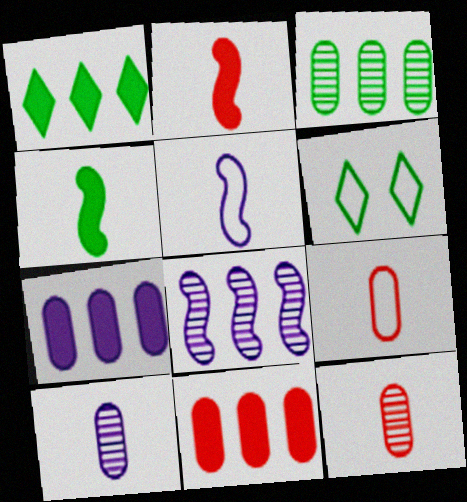[[3, 4, 6]]